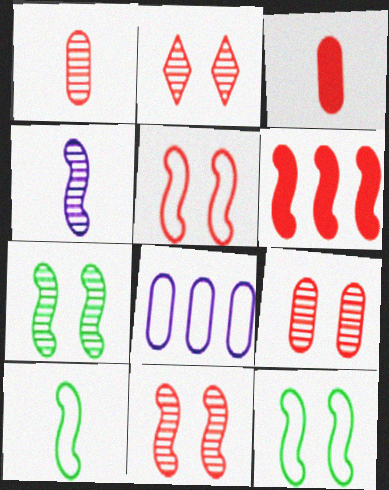[[2, 9, 11], 
[4, 6, 12]]